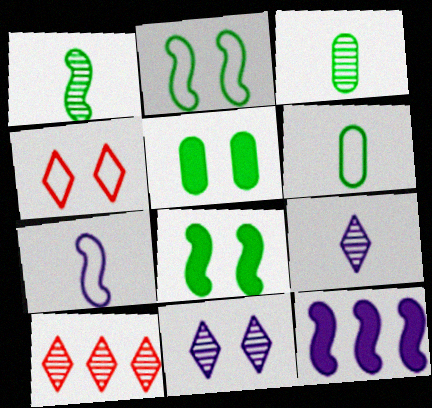[[3, 4, 12], 
[5, 7, 10]]